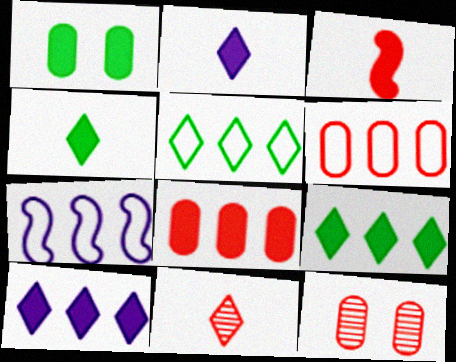[[1, 3, 10], 
[1, 7, 11], 
[4, 7, 12], 
[5, 6, 7]]